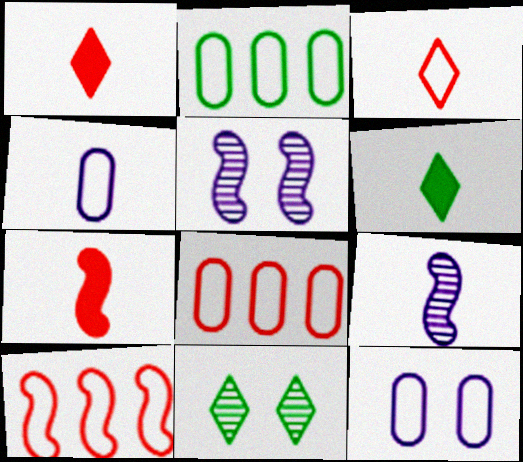[[1, 2, 5], 
[5, 6, 8]]